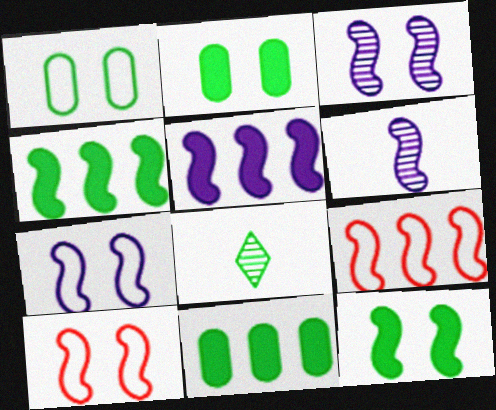[[1, 4, 8], 
[3, 10, 12], 
[4, 6, 10], 
[5, 6, 7], 
[6, 9, 12]]